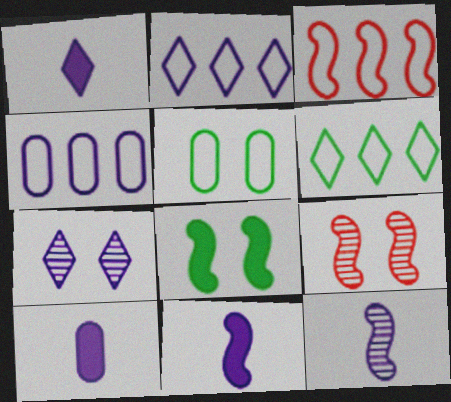[[1, 2, 7], 
[1, 10, 11], 
[3, 4, 6], 
[3, 8, 12], 
[4, 7, 11], 
[6, 9, 10]]